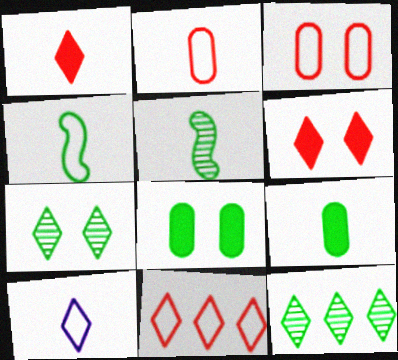[[2, 4, 10], 
[4, 8, 12], 
[6, 10, 12]]